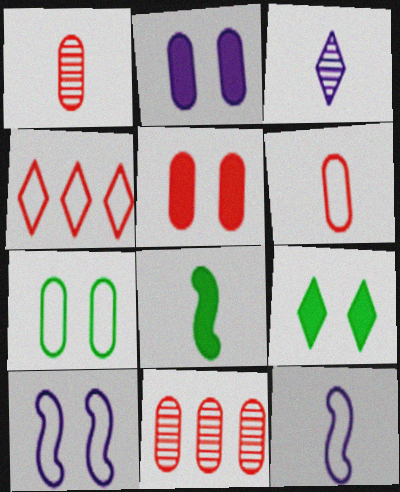[[3, 4, 9], 
[3, 6, 8], 
[4, 7, 12], 
[5, 6, 11], 
[9, 11, 12]]